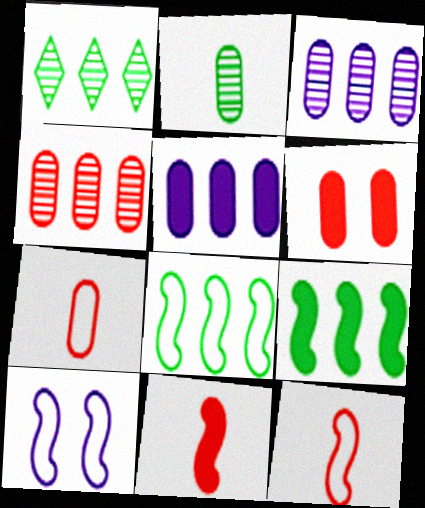[[4, 6, 7], 
[8, 10, 12]]